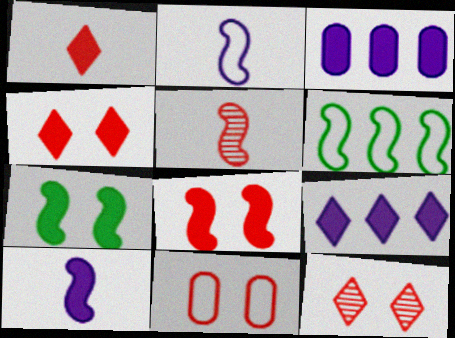[[1, 3, 7], 
[8, 11, 12]]